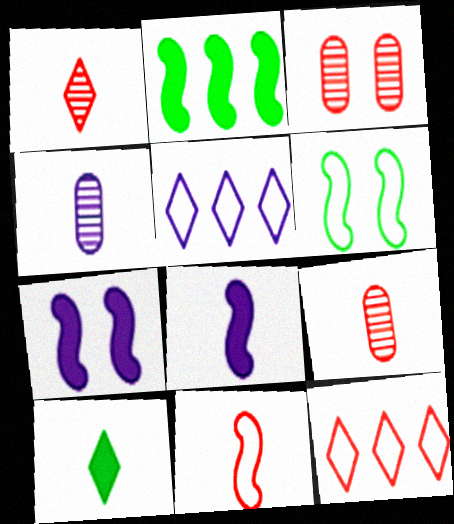[[4, 5, 7], 
[4, 10, 11]]